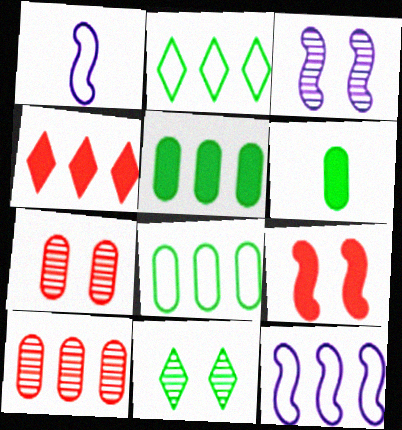[[3, 7, 11]]